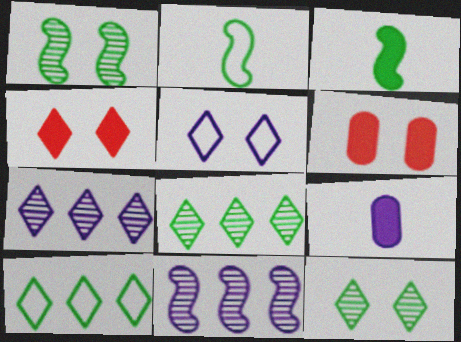[[1, 5, 6], 
[2, 6, 7], 
[4, 5, 12], 
[5, 9, 11]]